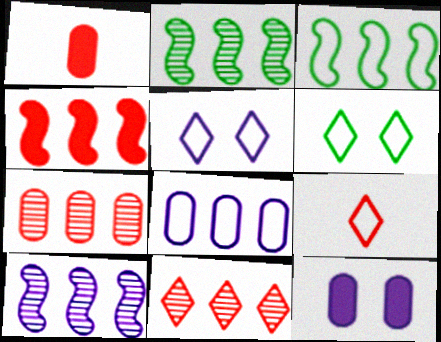[[1, 2, 5], 
[1, 6, 10], 
[2, 9, 12], 
[3, 4, 10]]